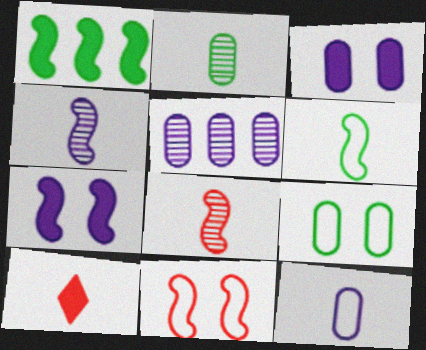[[1, 3, 10], 
[1, 4, 11], 
[3, 5, 12]]